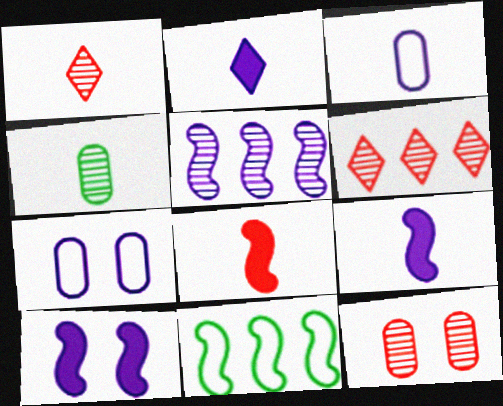[[2, 5, 7], 
[2, 11, 12]]